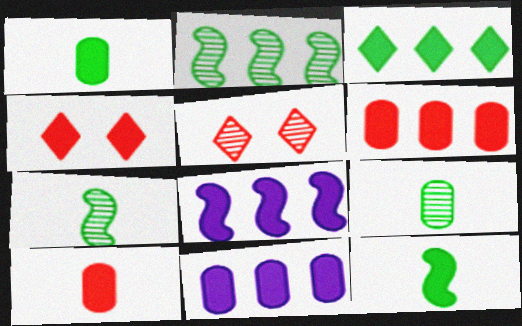[[1, 4, 8], 
[3, 6, 8], 
[4, 11, 12]]